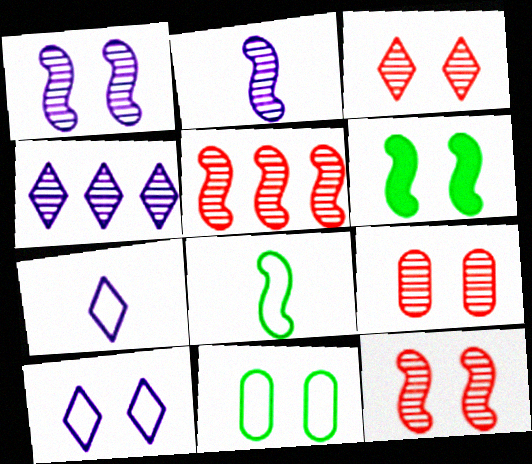[[3, 9, 12], 
[6, 9, 10]]